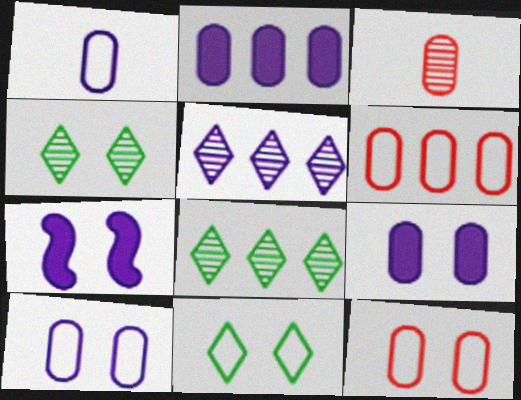[[1, 5, 7], 
[4, 7, 12]]